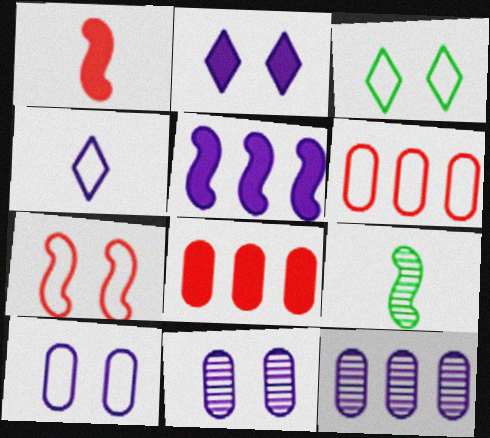[[1, 3, 12], 
[2, 6, 9], 
[3, 7, 10], 
[4, 5, 11], 
[5, 7, 9]]